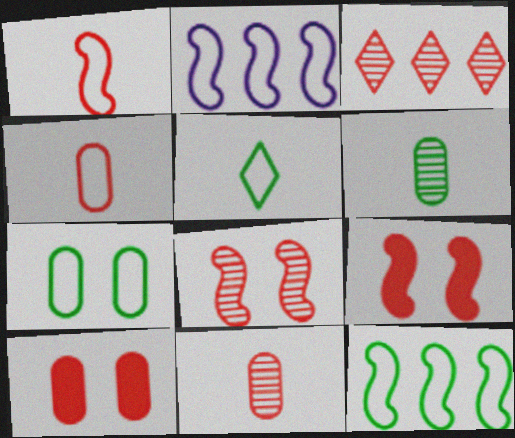[[1, 3, 10], 
[3, 4, 9], 
[3, 8, 11], 
[5, 7, 12]]